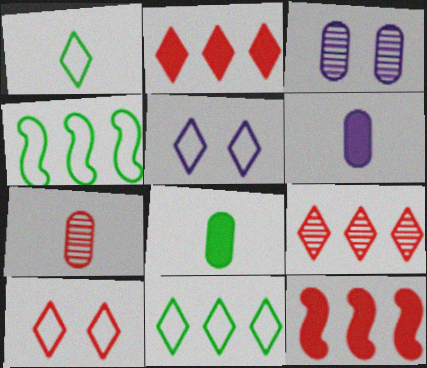[[1, 3, 12], 
[7, 10, 12]]